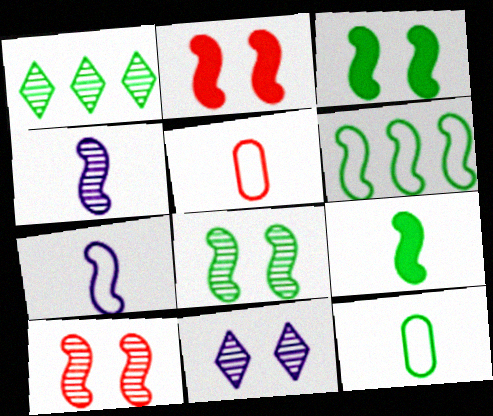[[1, 3, 12], 
[2, 4, 6], 
[6, 8, 9]]